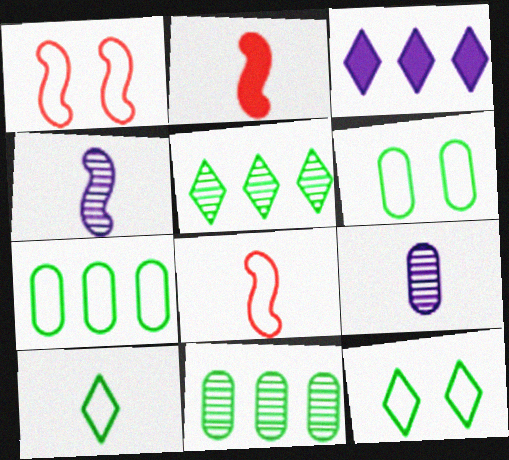[[2, 9, 10]]